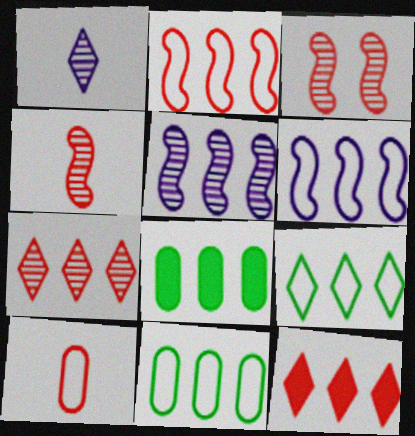[[3, 10, 12], 
[5, 11, 12], 
[6, 7, 8]]